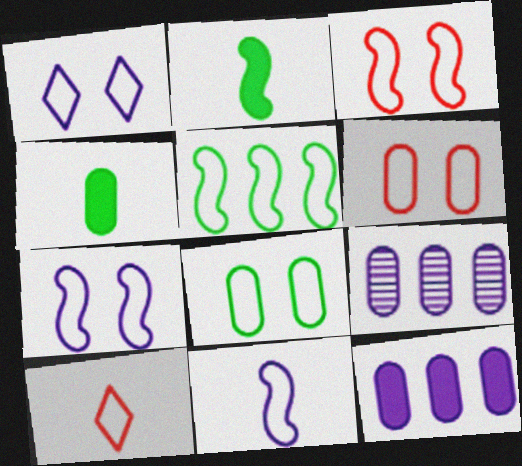[[1, 3, 8], 
[3, 5, 11], 
[4, 6, 9]]